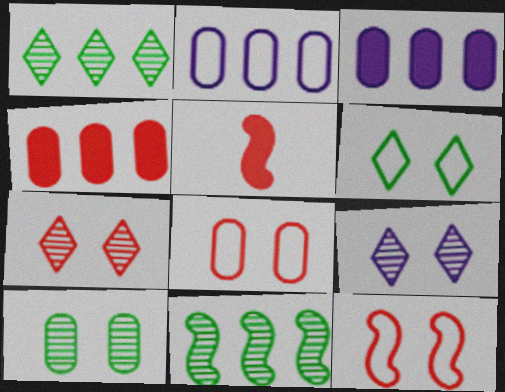[]